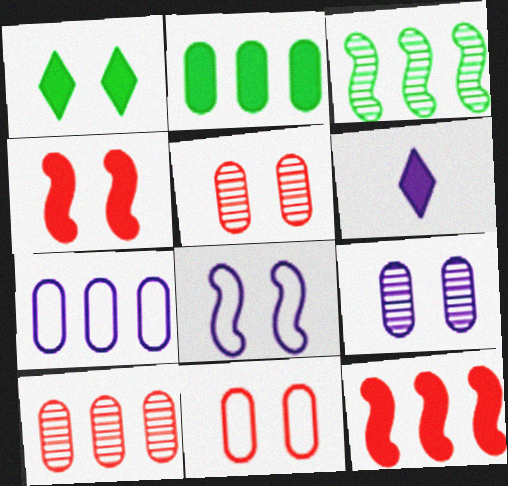[[1, 5, 8], 
[2, 4, 6], 
[2, 7, 10], 
[3, 6, 11]]